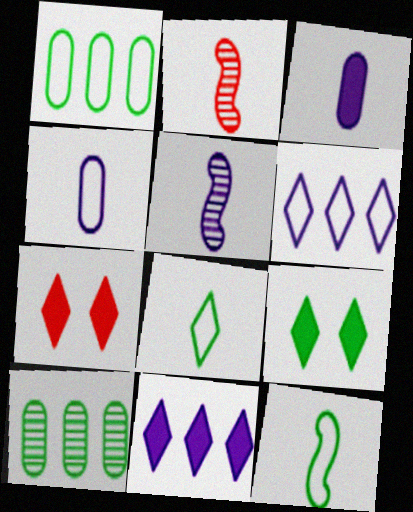[[1, 5, 7], 
[2, 3, 8], 
[9, 10, 12]]